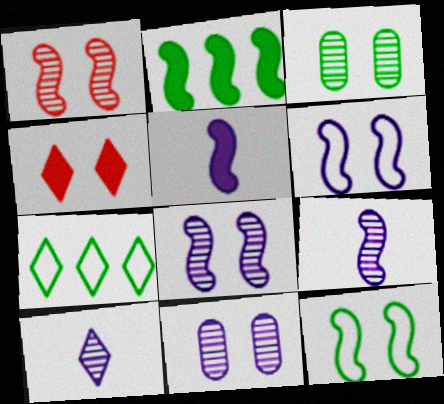[[3, 4, 6], 
[4, 7, 10], 
[4, 11, 12]]